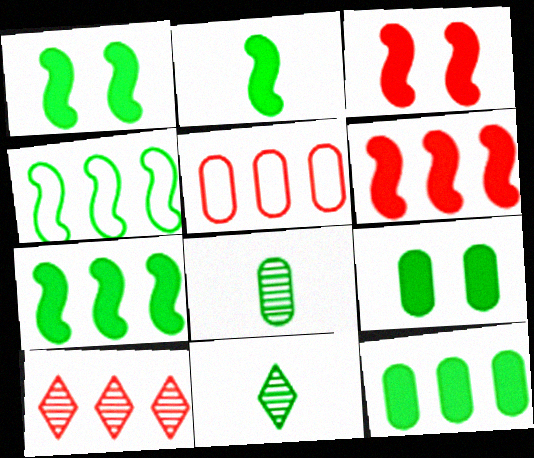[[1, 2, 7], 
[4, 9, 11], 
[5, 6, 10]]